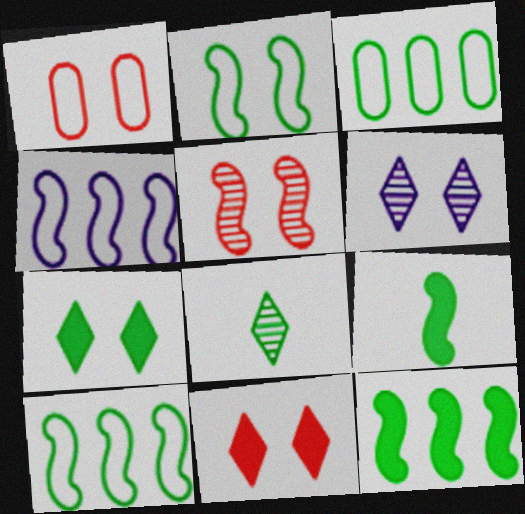[[1, 5, 11], 
[4, 5, 9]]